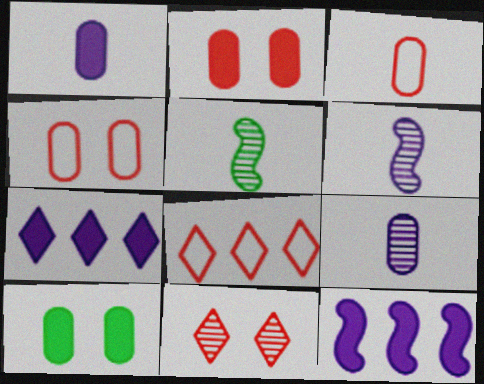[[4, 5, 7], 
[6, 8, 10]]